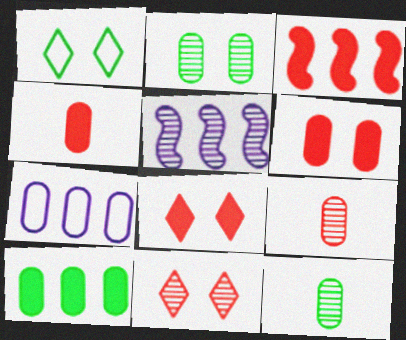[[1, 4, 5], 
[2, 4, 7], 
[3, 4, 8], 
[5, 11, 12], 
[6, 7, 12]]